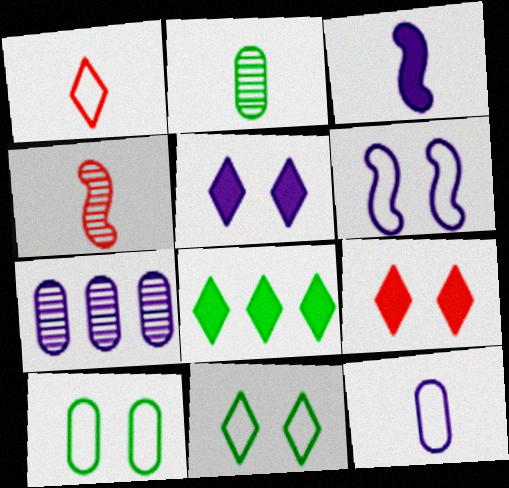[[1, 2, 3]]